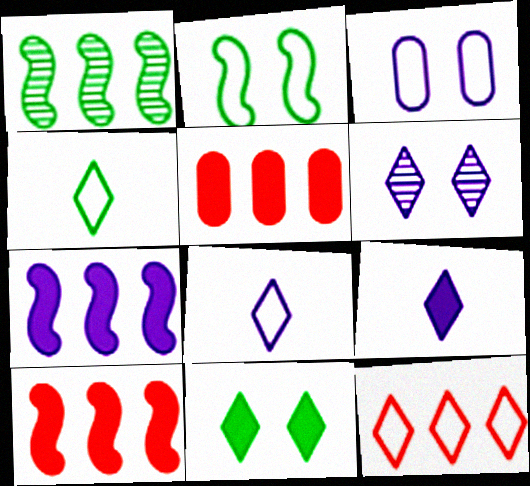[]